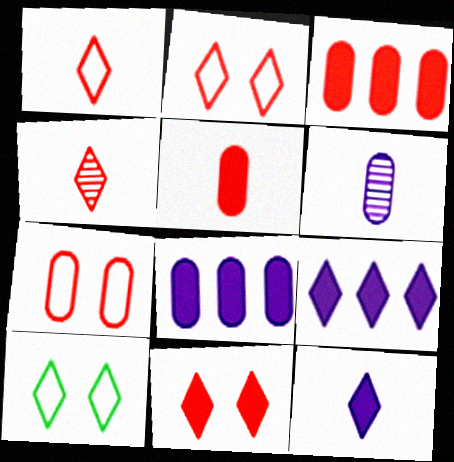[[4, 9, 10]]